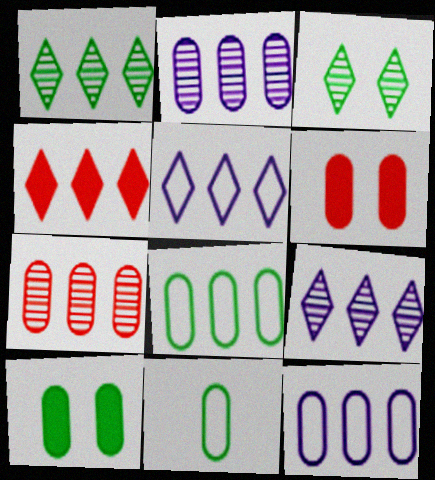[[1, 4, 5], 
[2, 6, 11]]